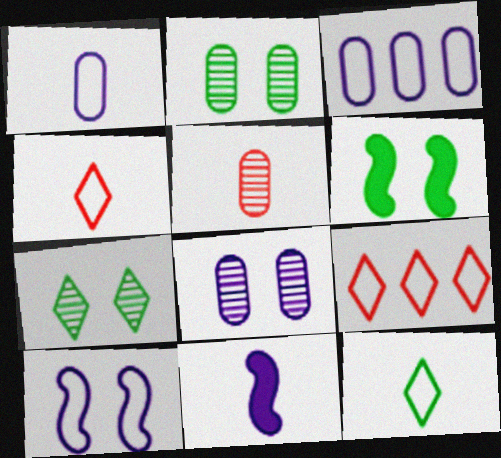[[2, 9, 11], 
[5, 11, 12]]